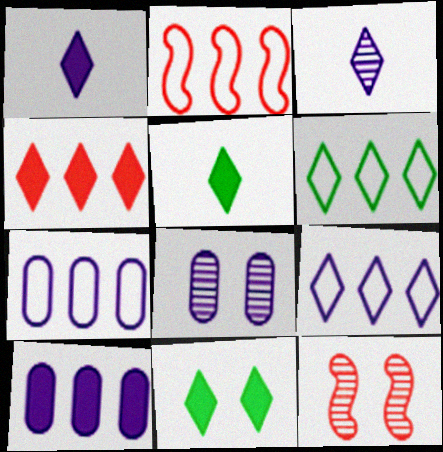[[1, 4, 11], 
[2, 5, 8], 
[2, 6, 7], 
[5, 7, 12]]